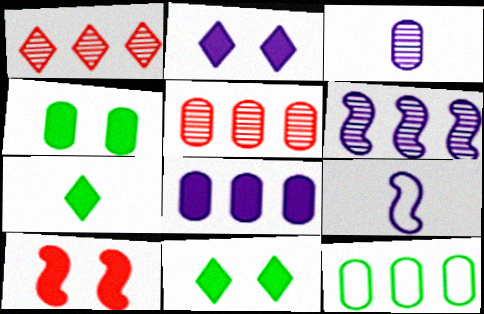[[1, 4, 9], 
[2, 4, 10], 
[5, 8, 12], 
[5, 9, 11], 
[7, 8, 10]]